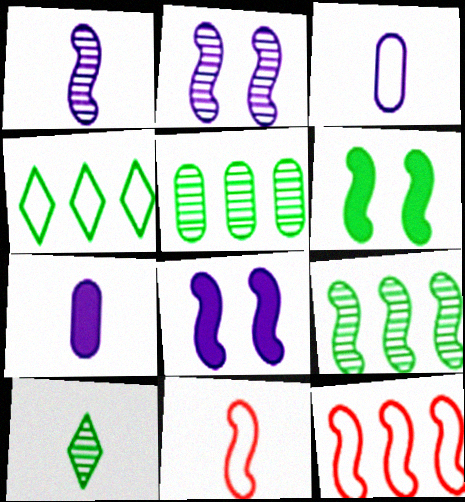[[1, 6, 12], 
[7, 10, 11], 
[8, 9, 11]]